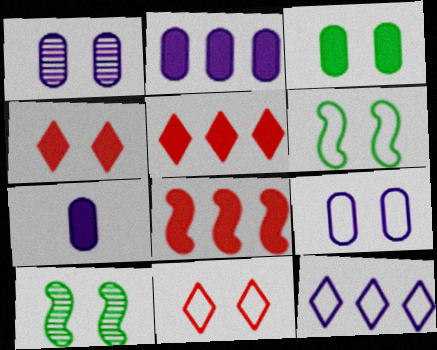[[1, 4, 6], 
[4, 9, 10], 
[6, 9, 11]]